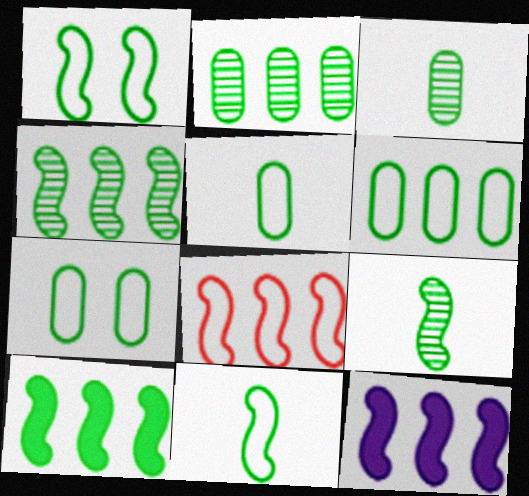[[1, 9, 10], 
[4, 8, 12], 
[5, 6, 7]]